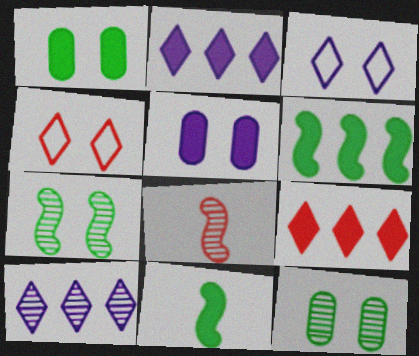[[4, 5, 7], 
[5, 9, 11], 
[8, 10, 12]]